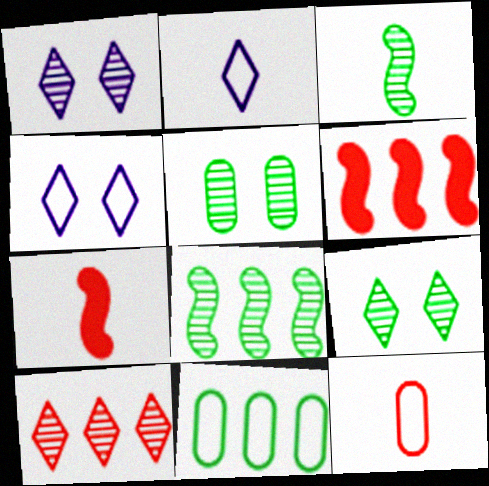[[1, 7, 11], 
[2, 5, 6]]